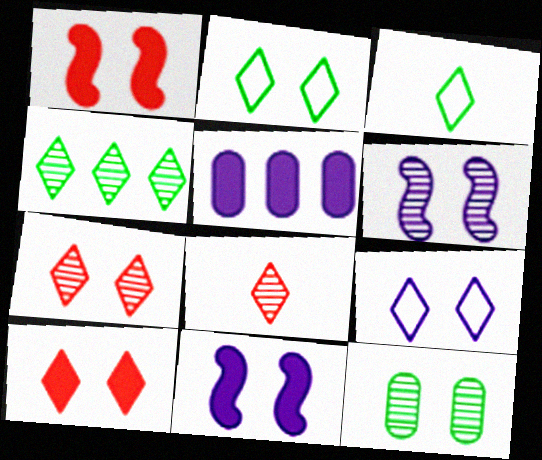[[1, 9, 12], 
[6, 7, 12]]